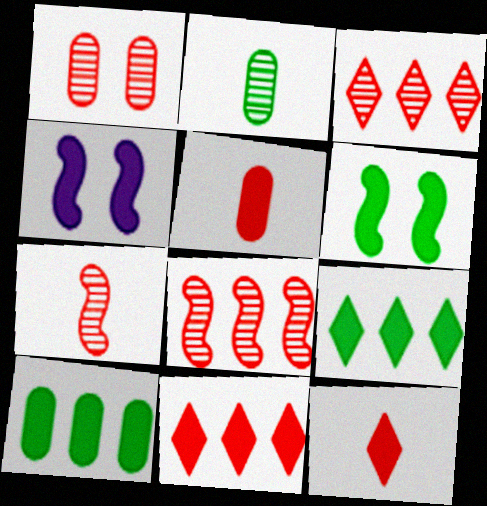[[1, 3, 7], 
[4, 5, 9], 
[4, 10, 12]]